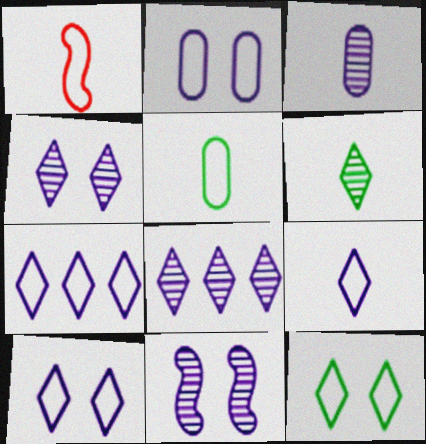[[1, 5, 9], 
[3, 8, 11], 
[7, 9, 10]]